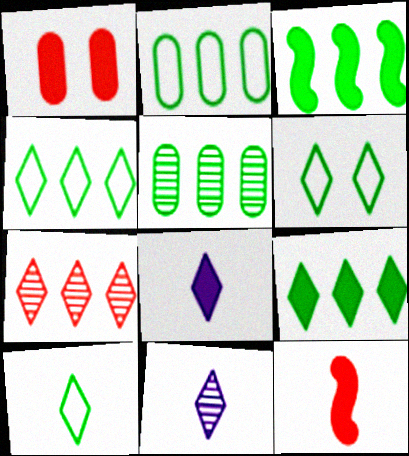[[1, 3, 8], 
[3, 4, 5], 
[4, 6, 10], 
[6, 7, 8]]